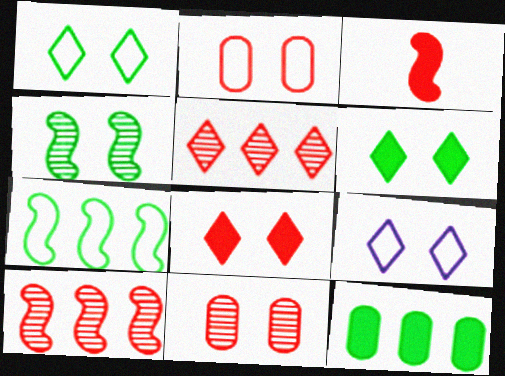[[2, 3, 5]]